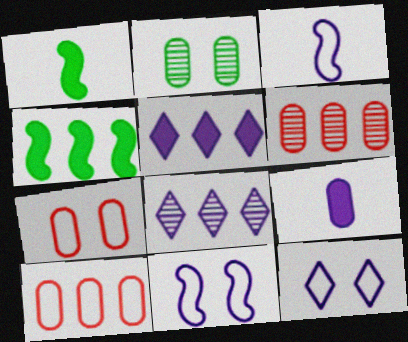[[1, 6, 12], 
[1, 7, 8], 
[2, 9, 10], 
[4, 8, 10], 
[8, 9, 11]]